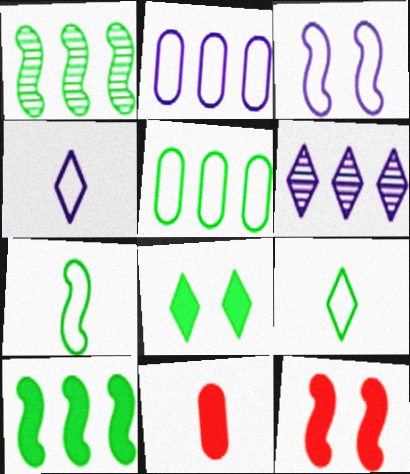[[2, 3, 4]]